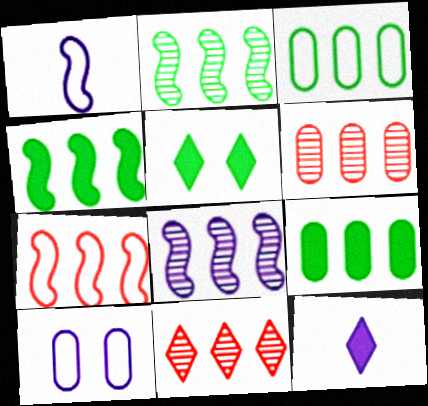[[1, 5, 6], 
[4, 7, 8], 
[8, 10, 12]]